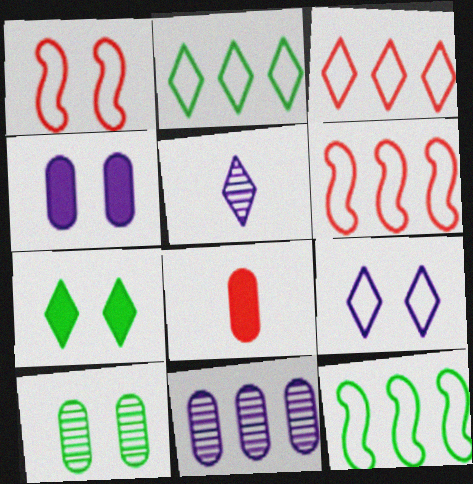[[3, 5, 7]]